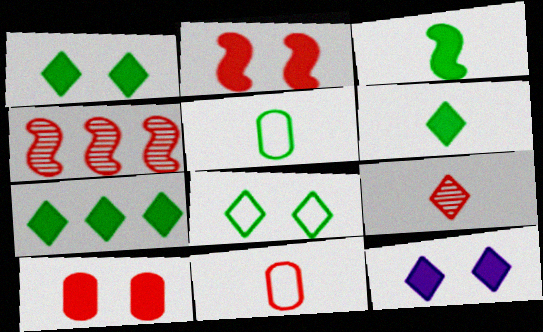[[1, 6, 7], 
[4, 5, 12]]